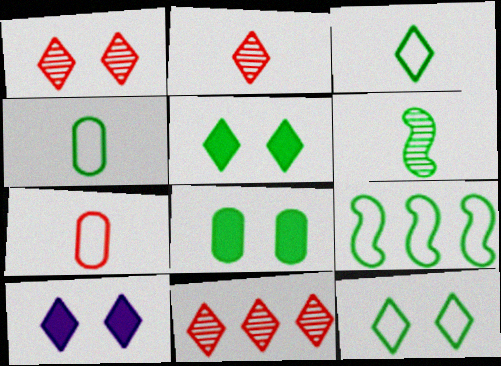[[1, 2, 11], 
[1, 10, 12], 
[3, 10, 11], 
[4, 9, 12]]